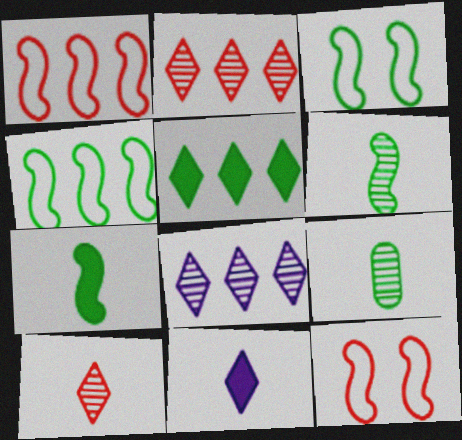[[3, 5, 9]]